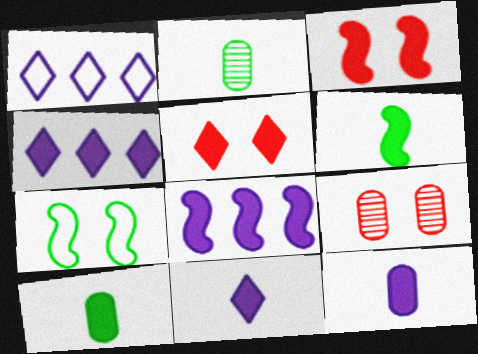[[1, 2, 3], 
[1, 6, 9], 
[3, 4, 10], 
[3, 6, 8], 
[5, 8, 10]]